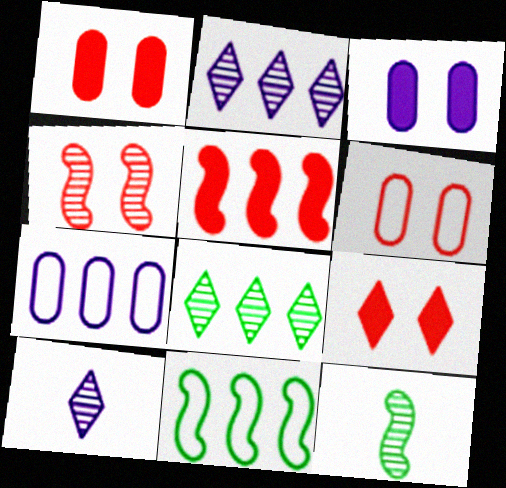[[1, 10, 11], 
[4, 6, 9], 
[5, 7, 8], 
[7, 9, 12]]